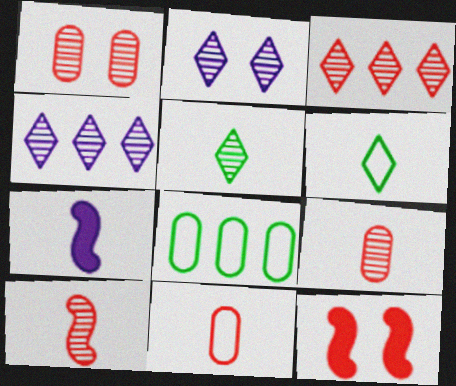[[1, 3, 10], 
[2, 3, 5], 
[3, 11, 12], 
[5, 7, 11], 
[6, 7, 9]]